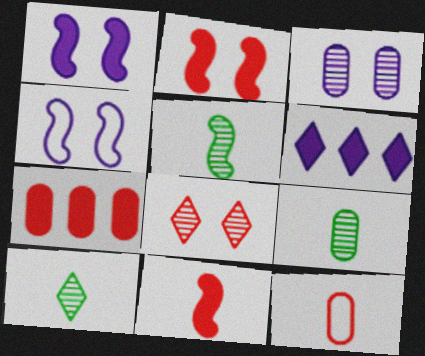[[4, 7, 10], 
[5, 9, 10]]